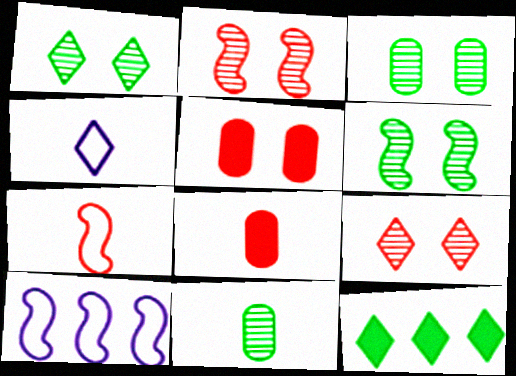[[1, 3, 6], 
[1, 8, 10], 
[4, 9, 12]]